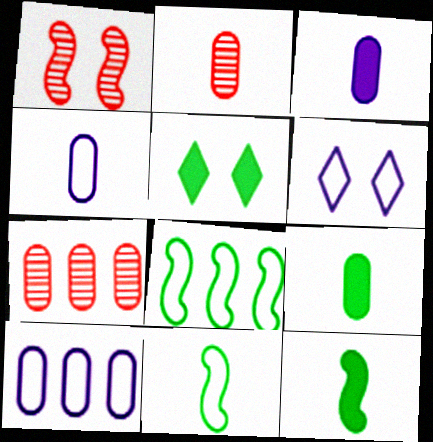[[2, 4, 9], 
[6, 7, 12]]